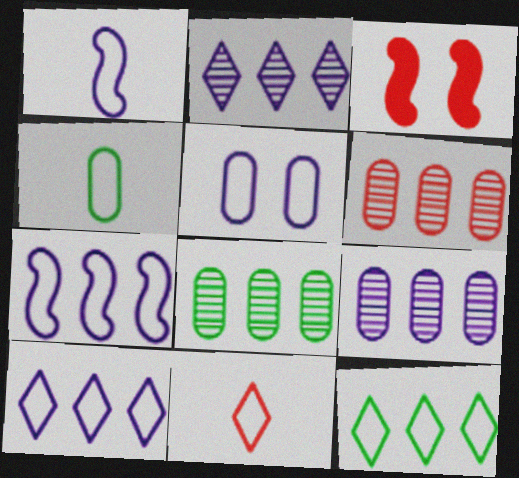[[1, 4, 11], 
[1, 5, 10], 
[2, 3, 4], 
[3, 6, 11], 
[6, 8, 9]]